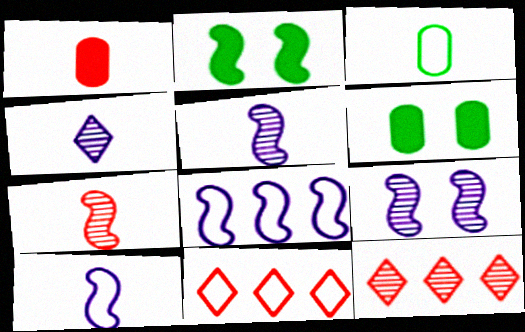[[2, 7, 8], 
[5, 6, 11], 
[6, 10, 12]]